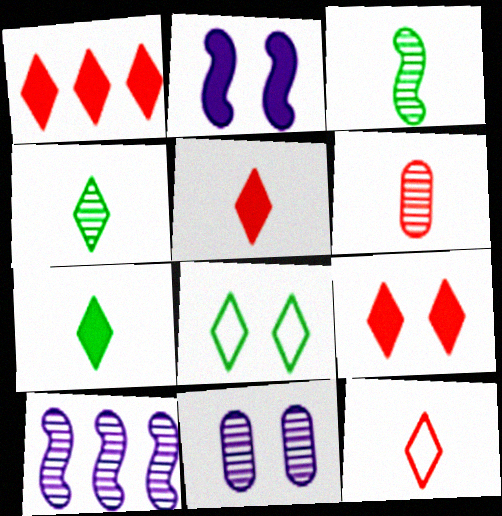[[1, 5, 9]]